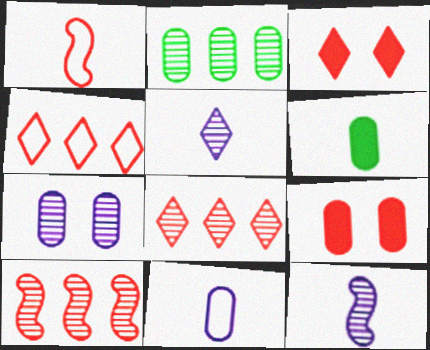[[1, 5, 6], 
[1, 8, 9], 
[2, 9, 11]]